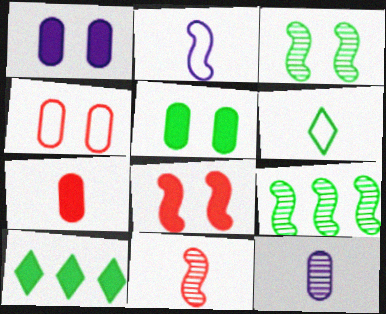[[2, 8, 9], 
[5, 6, 9]]